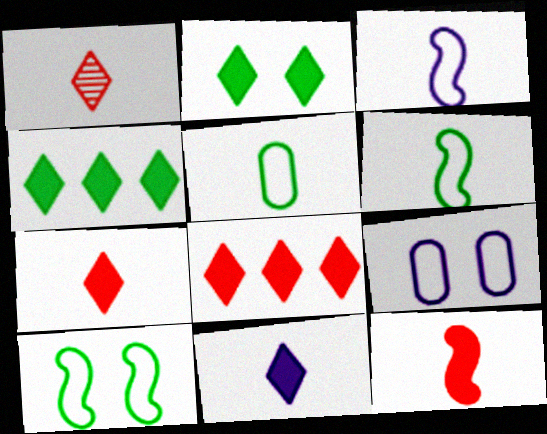[[2, 8, 11]]